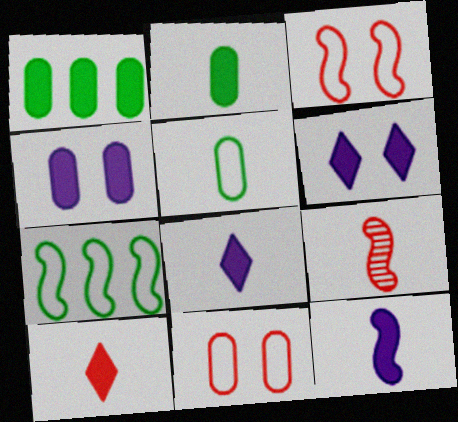[[2, 10, 12], 
[5, 8, 9]]